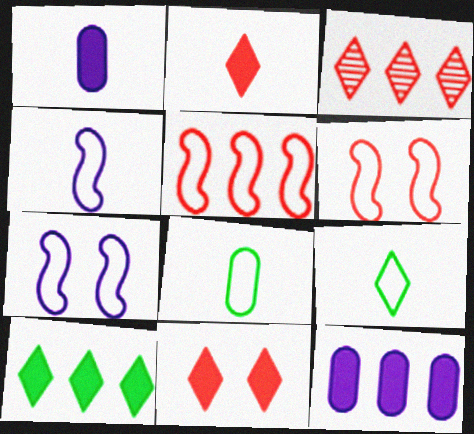[]